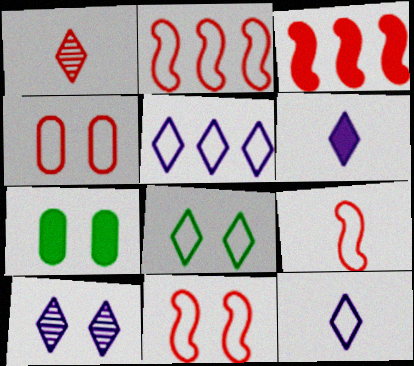[[1, 3, 4], 
[2, 9, 11], 
[3, 6, 7], 
[5, 6, 10], 
[7, 10, 11]]